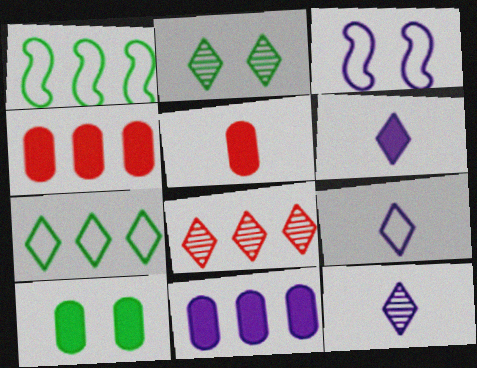[[1, 8, 11], 
[2, 8, 12], 
[3, 11, 12], 
[5, 10, 11], 
[6, 9, 12]]